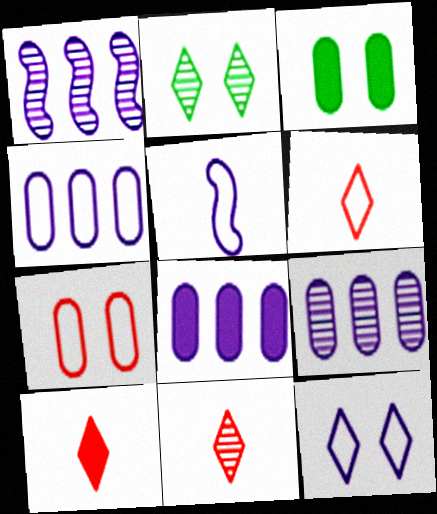[[1, 3, 6], 
[4, 5, 12], 
[4, 8, 9], 
[6, 10, 11]]